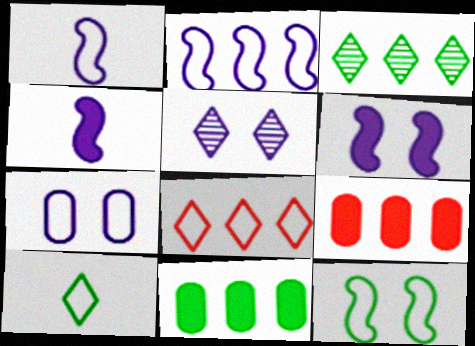[[2, 3, 9], 
[5, 6, 7]]